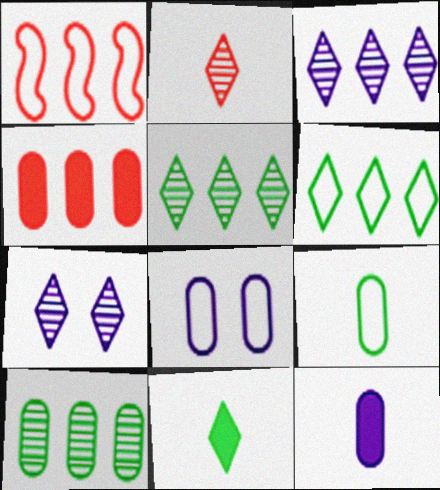[[2, 5, 7]]